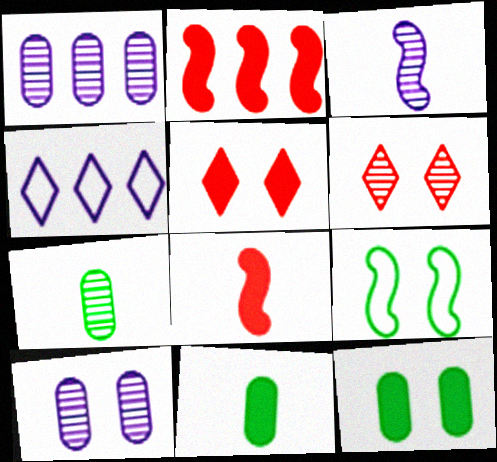[[2, 3, 9], 
[5, 9, 10]]